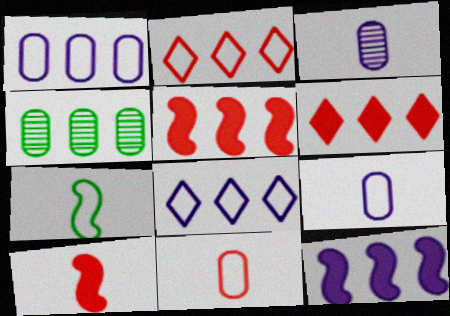[[2, 4, 12], 
[4, 5, 8]]